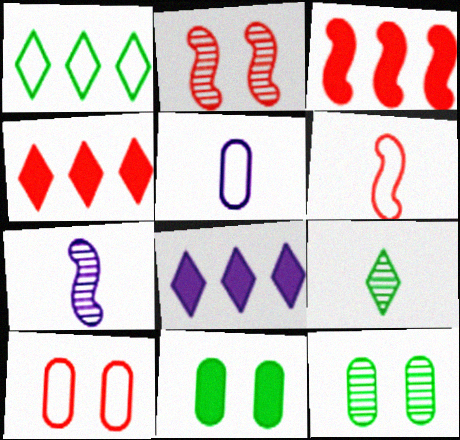[[2, 3, 6], 
[6, 8, 12]]